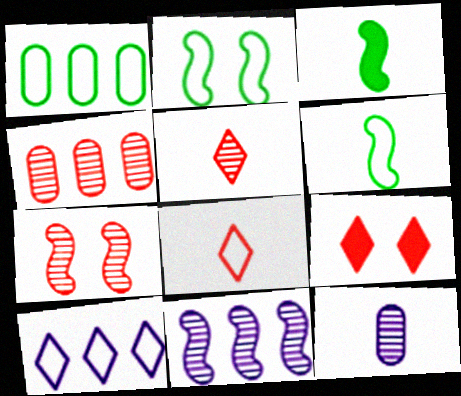[[3, 8, 12], 
[4, 5, 7]]